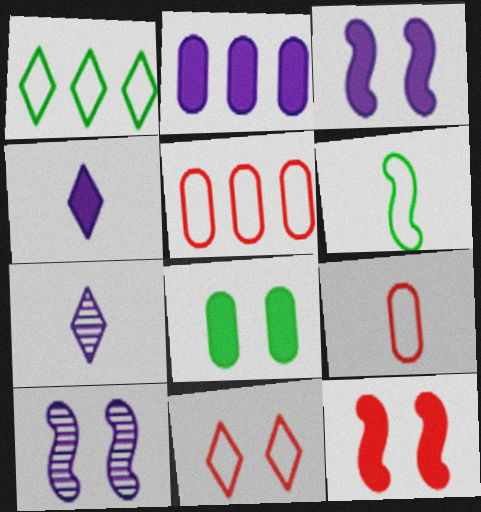[[2, 3, 4], 
[8, 10, 11]]